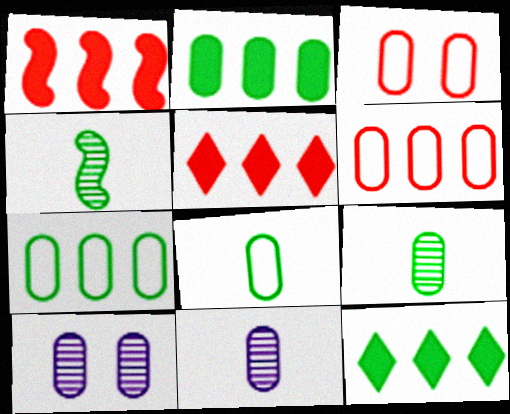[[2, 3, 11]]